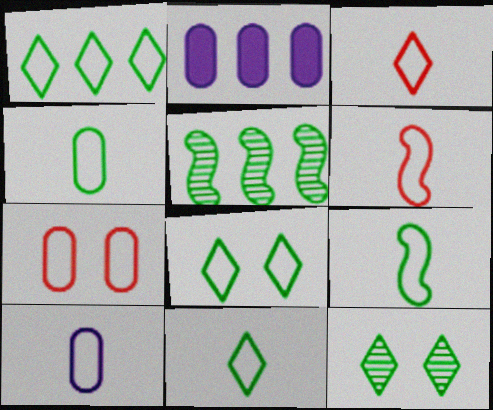[[1, 8, 11], 
[2, 6, 12], 
[3, 9, 10], 
[4, 9, 11], 
[6, 10, 11]]